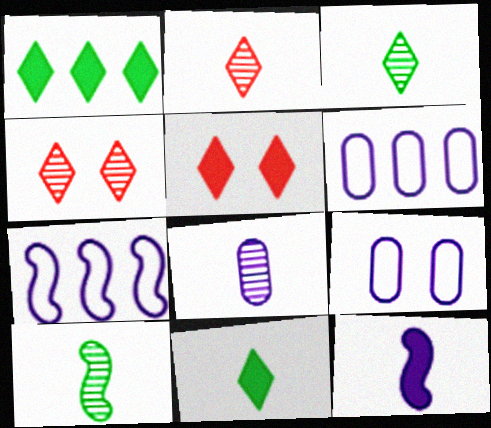[[2, 8, 10], 
[5, 6, 10]]